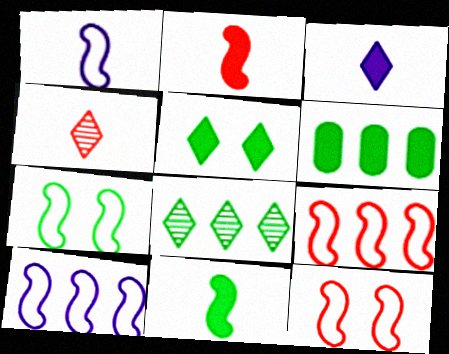[[1, 7, 9], 
[5, 6, 11]]